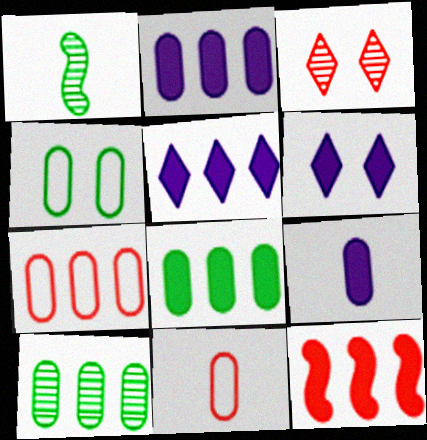[[1, 6, 7], 
[2, 7, 10], 
[3, 11, 12], 
[5, 8, 12]]